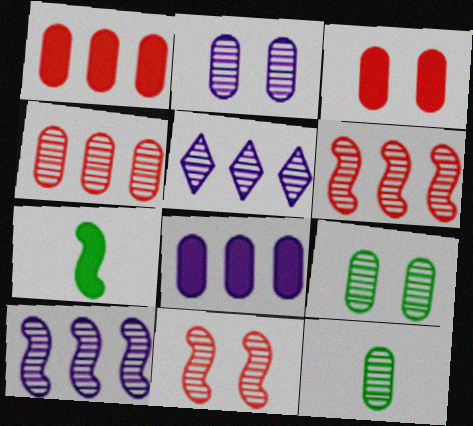[[2, 4, 12], 
[5, 11, 12]]